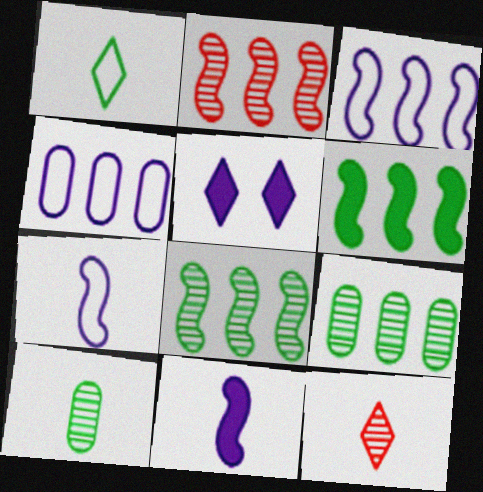[[2, 3, 6]]